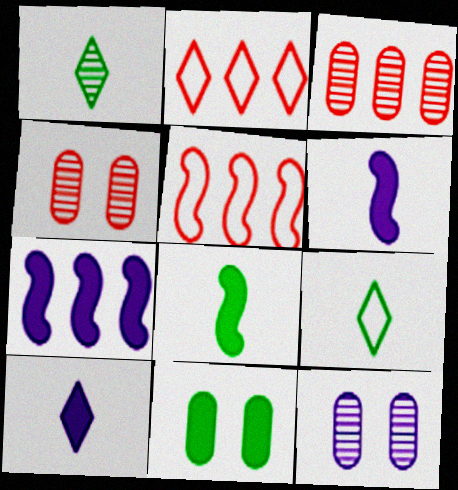[[2, 8, 12], 
[4, 7, 9]]